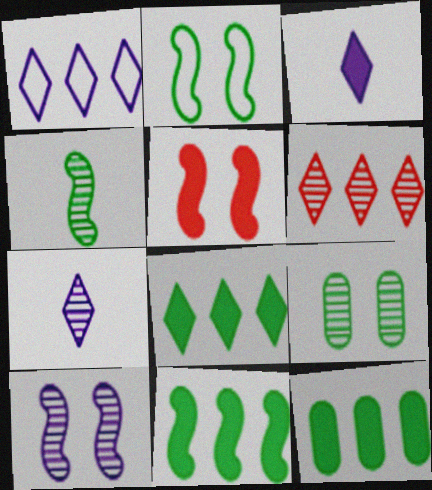[[1, 6, 8], 
[2, 4, 11], 
[2, 5, 10], 
[3, 5, 12], 
[8, 11, 12]]